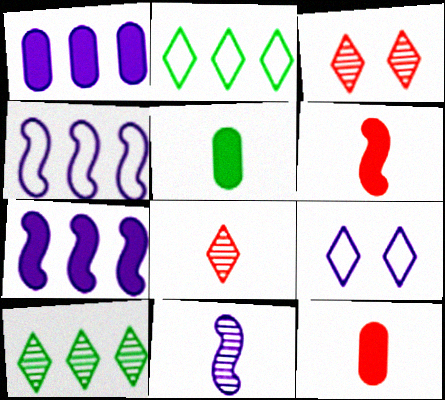[[1, 9, 11], 
[3, 4, 5]]